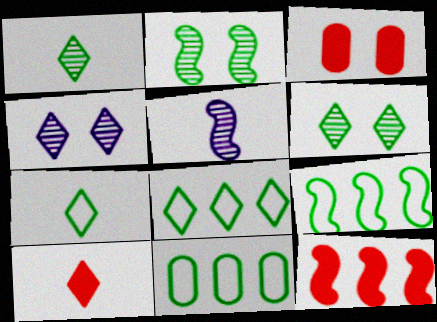[[3, 5, 8], 
[3, 10, 12], 
[4, 8, 10], 
[8, 9, 11]]